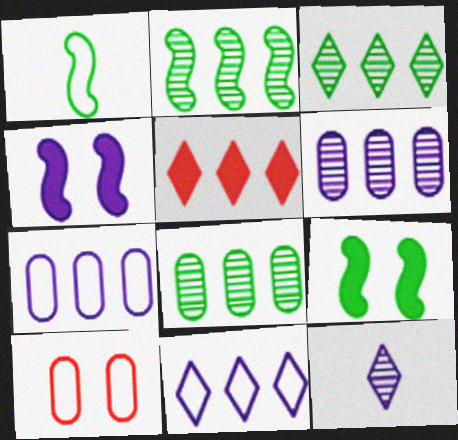[[1, 2, 9], 
[1, 10, 11], 
[2, 3, 8], 
[2, 5, 7], 
[3, 5, 11], 
[4, 7, 12]]